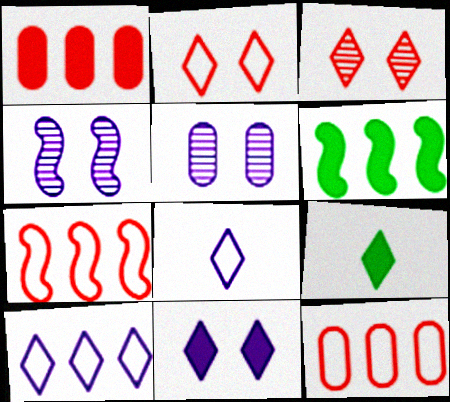[[3, 9, 10], 
[4, 9, 12], 
[5, 7, 9]]